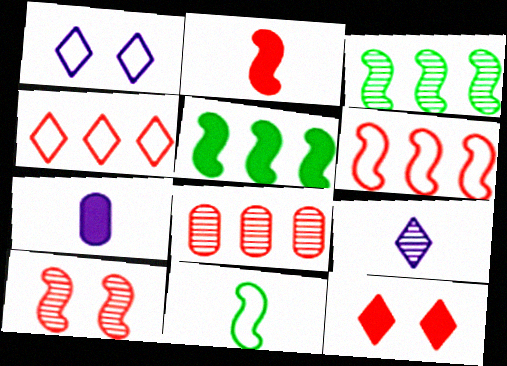[[2, 6, 10], 
[5, 7, 12]]